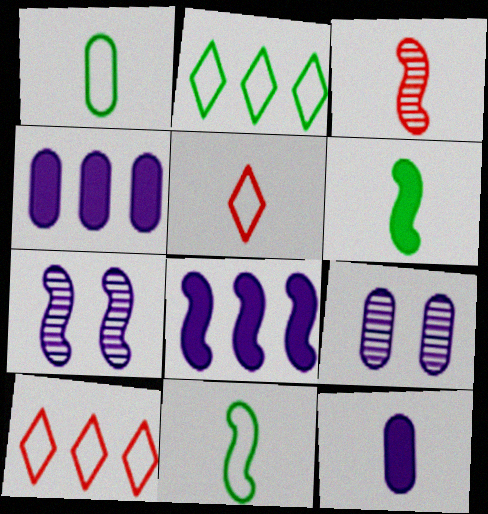[[6, 9, 10]]